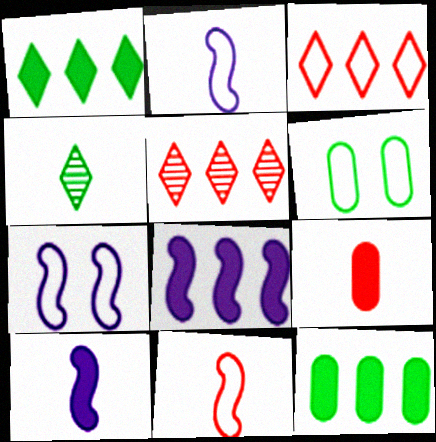[[2, 3, 6], 
[2, 4, 9], 
[5, 6, 10]]